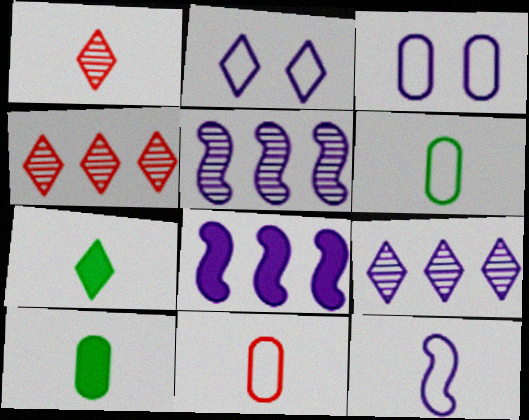[[1, 10, 12], 
[2, 4, 7]]